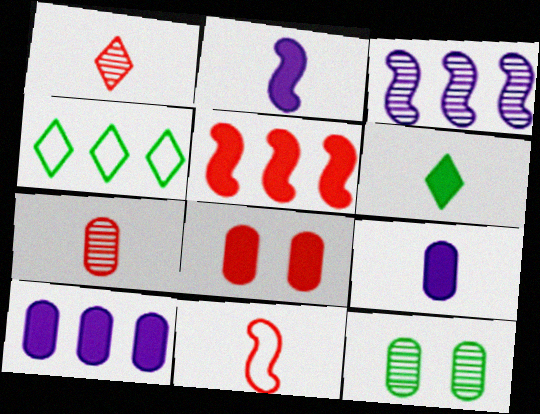[[1, 3, 12]]